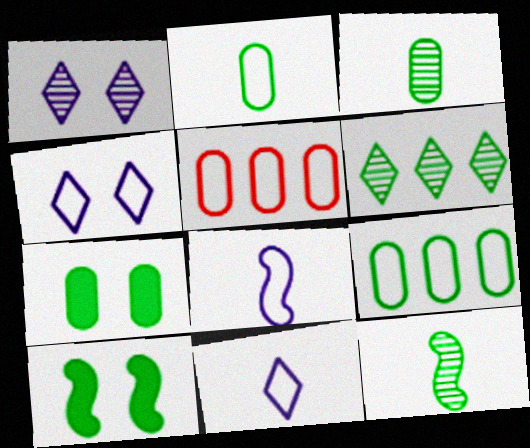[[2, 6, 10], 
[3, 7, 9]]